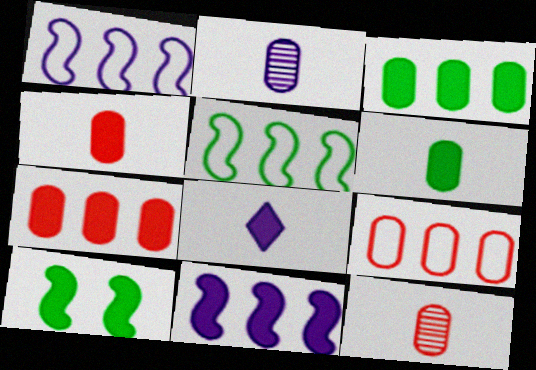[[7, 8, 10]]